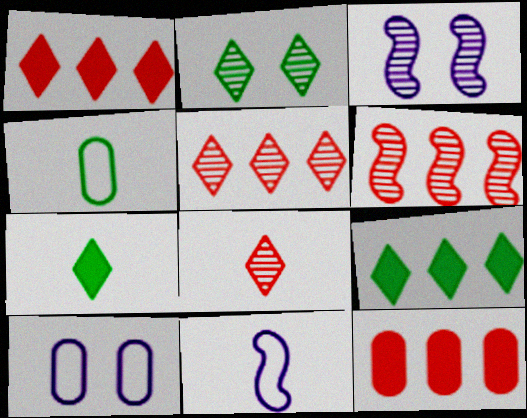[[1, 3, 4], 
[2, 11, 12], 
[6, 7, 10]]